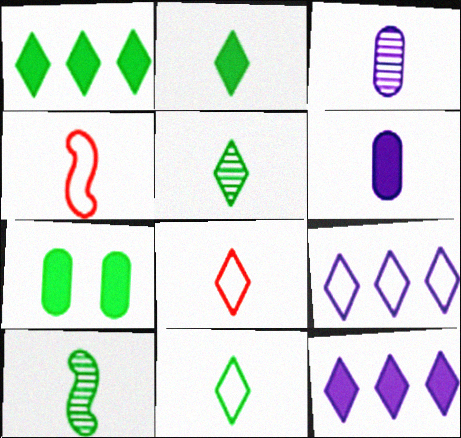[[2, 3, 4], 
[2, 5, 11], 
[4, 5, 6], 
[6, 8, 10]]